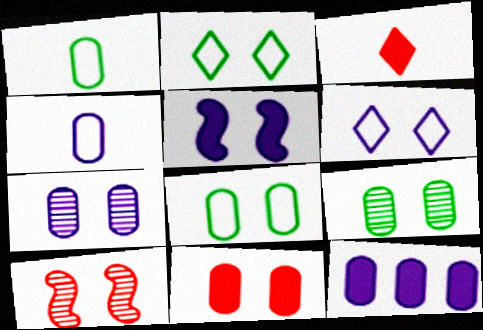[[4, 7, 12], 
[5, 6, 7], 
[7, 8, 11]]